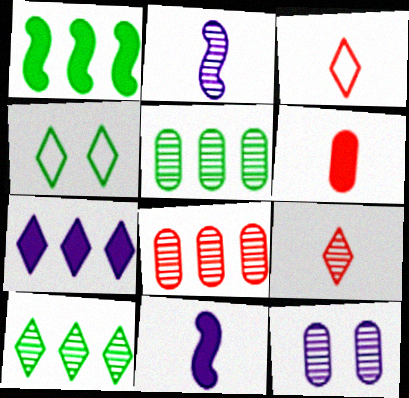[[1, 3, 12], 
[4, 7, 9], 
[4, 8, 11]]